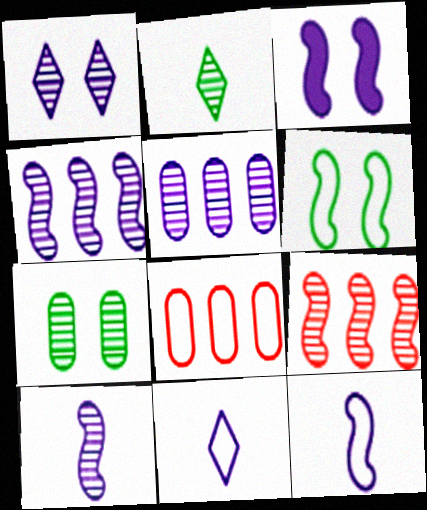[[1, 5, 10], 
[2, 3, 8], 
[3, 4, 12], 
[3, 5, 11], 
[6, 8, 11]]